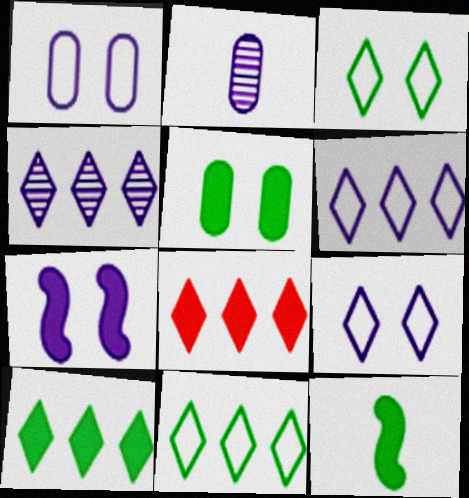[[2, 6, 7], 
[4, 8, 11], 
[5, 10, 12]]